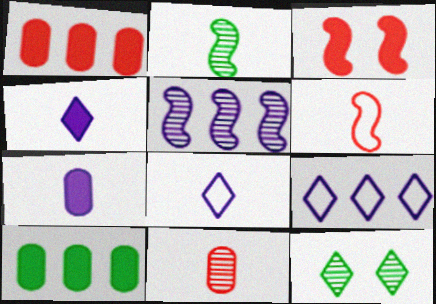[[3, 4, 10], 
[5, 11, 12]]